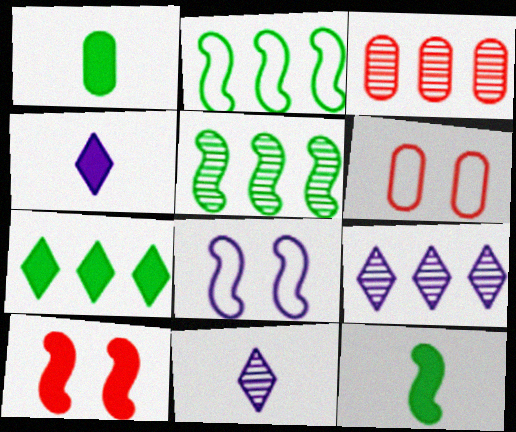[[3, 5, 9], 
[4, 5, 6], 
[6, 9, 12]]